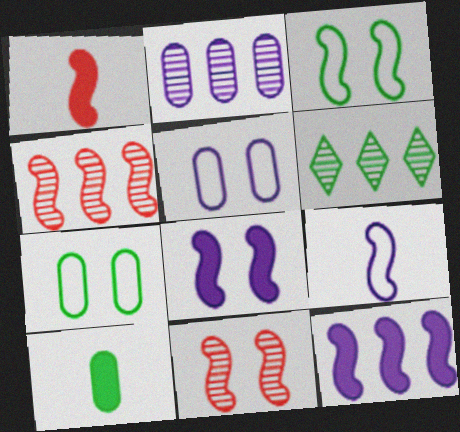[[1, 5, 6], 
[2, 4, 6], 
[3, 6, 10], 
[3, 8, 11]]